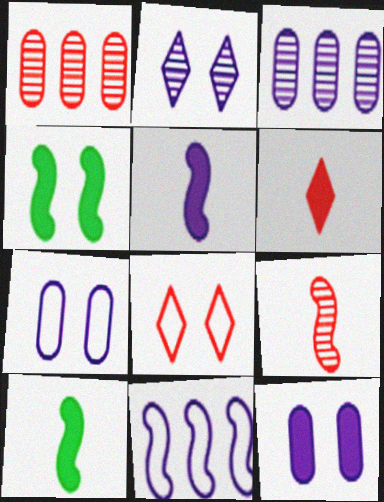[[3, 8, 10], 
[4, 9, 11]]